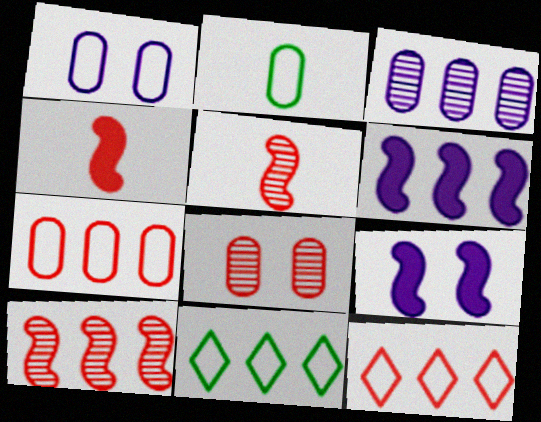[[1, 2, 7], 
[4, 8, 12]]